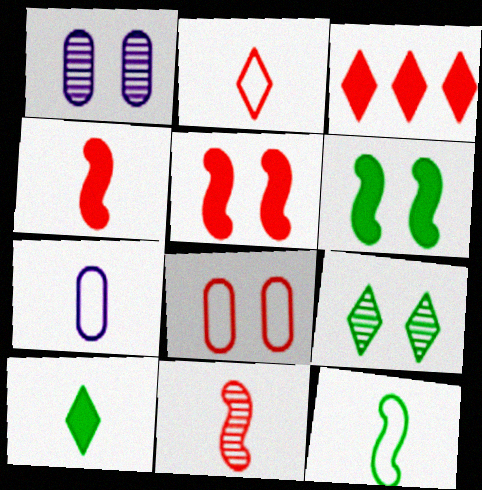[[1, 3, 12], 
[2, 7, 12], 
[3, 8, 11], 
[7, 10, 11]]